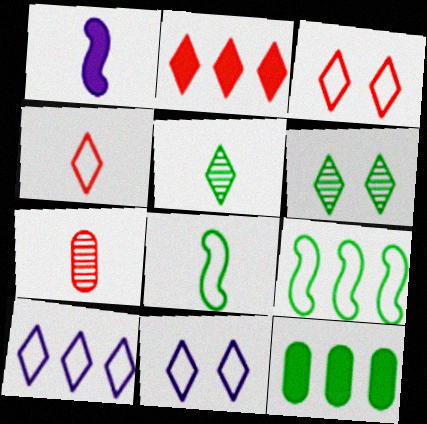[[2, 5, 11], 
[6, 8, 12]]